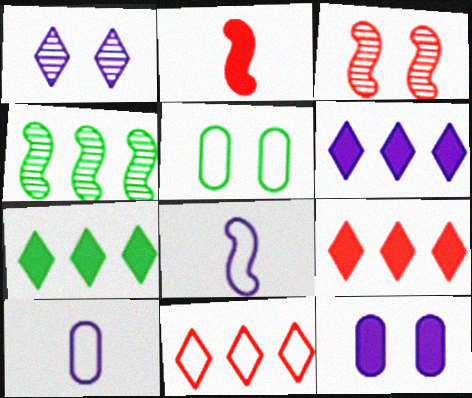[[2, 7, 12], 
[3, 7, 10], 
[5, 8, 11], 
[6, 7, 9]]